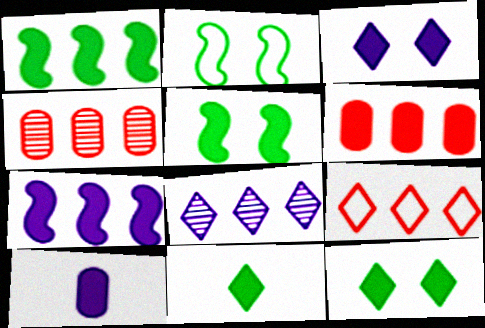[[3, 7, 10]]